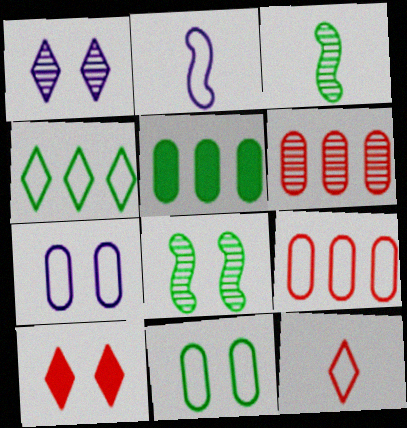[[1, 3, 6], 
[7, 8, 10]]